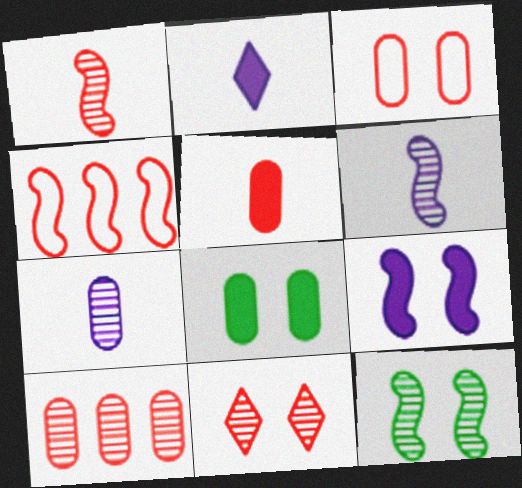[[1, 10, 11], 
[3, 5, 10], 
[4, 5, 11]]